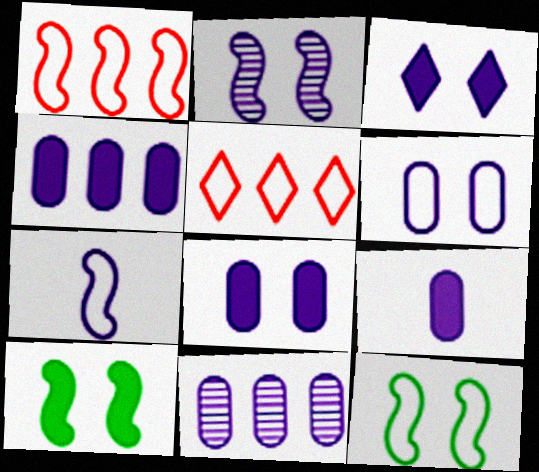[[1, 7, 12], 
[2, 3, 6], 
[3, 7, 11], 
[4, 8, 9], 
[6, 9, 11]]